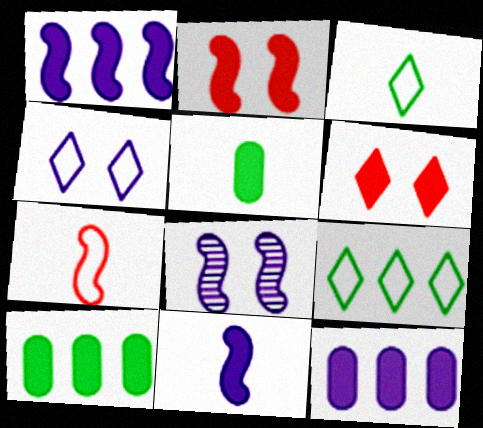[[1, 5, 6], 
[6, 10, 11]]